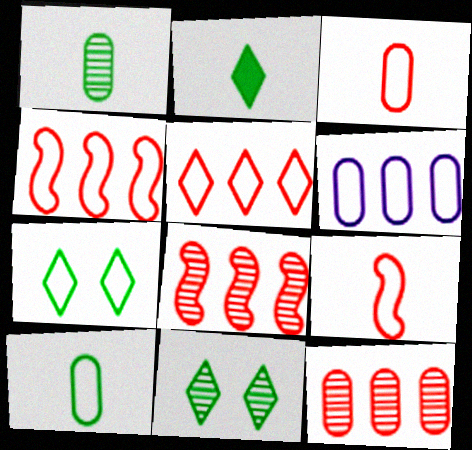[[6, 7, 9]]